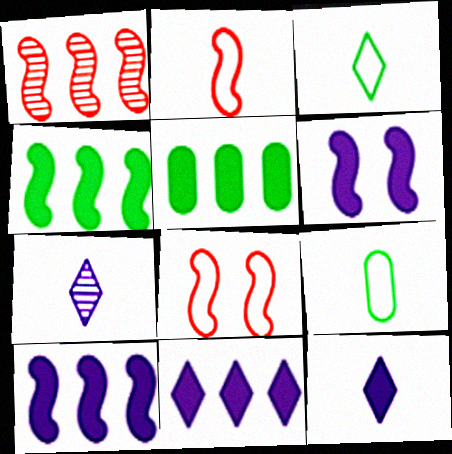[[5, 7, 8]]